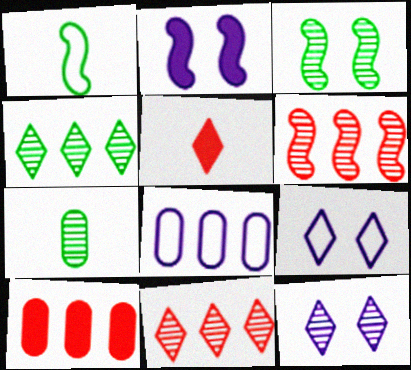[[1, 2, 6], 
[1, 10, 12], 
[3, 4, 7], 
[3, 5, 8], 
[4, 5, 9], 
[6, 7, 12]]